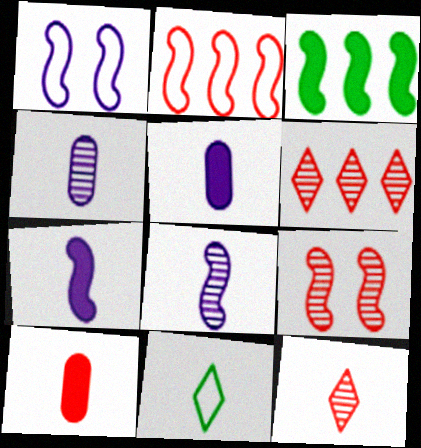[[8, 10, 11]]